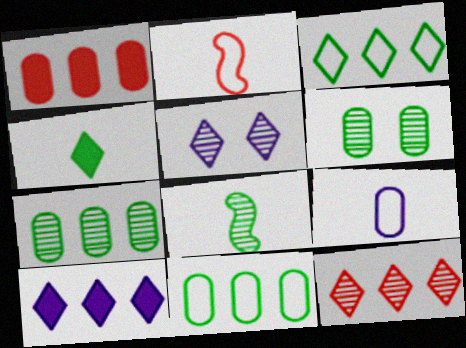[[1, 6, 9], 
[2, 6, 10], 
[3, 10, 12]]